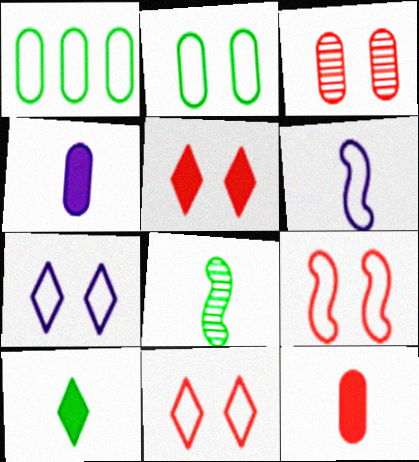[[1, 3, 4], 
[1, 6, 11], 
[2, 7, 9], 
[3, 5, 9]]